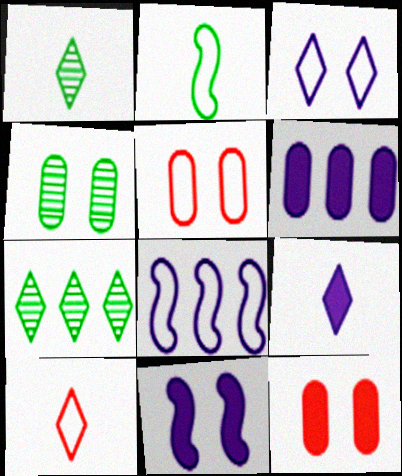[[1, 8, 12], 
[1, 9, 10], 
[6, 9, 11]]